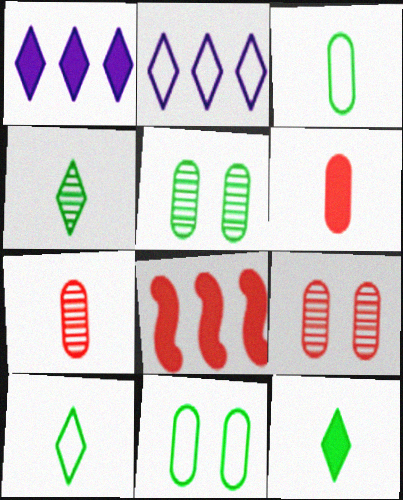[[4, 10, 12]]